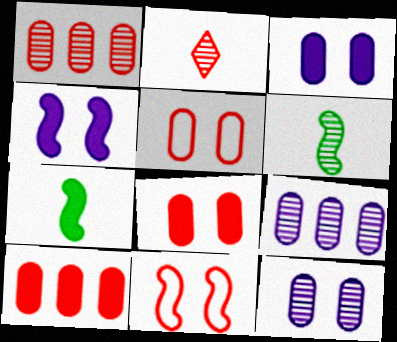[[2, 10, 11]]